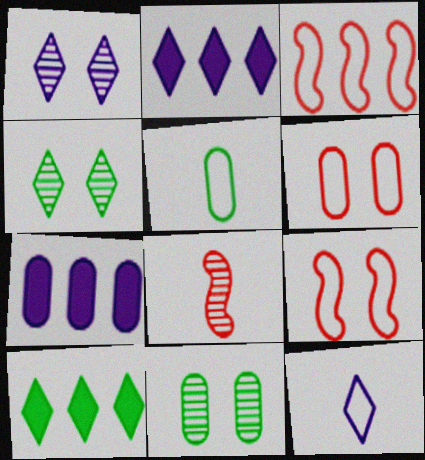[[1, 2, 12]]